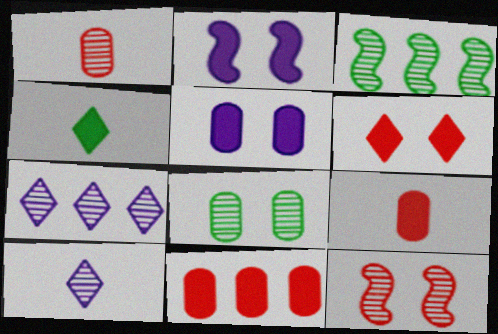[[2, 4, 11]]